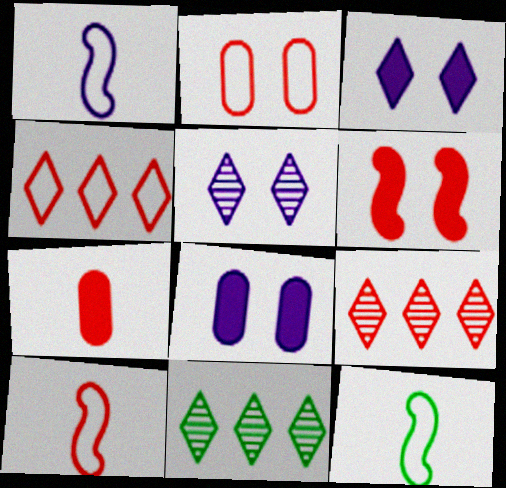[[1, 10, 12], 
[2, 4, 10], 
[8, 9, 12], 
[8, 10, 11]]